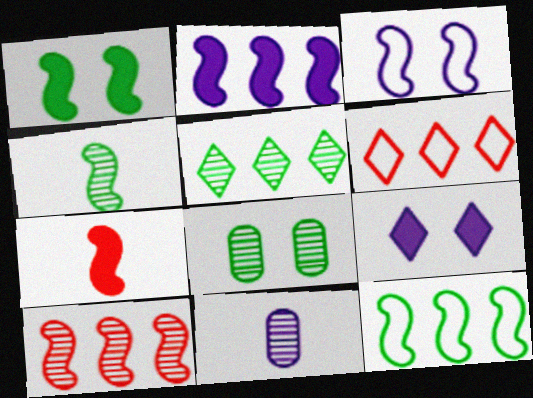[[1, 2, 7], 
[1, 4, 12], 
[1, 6, 11], 
[2, 10, 12], 
[4, 5, 8]]